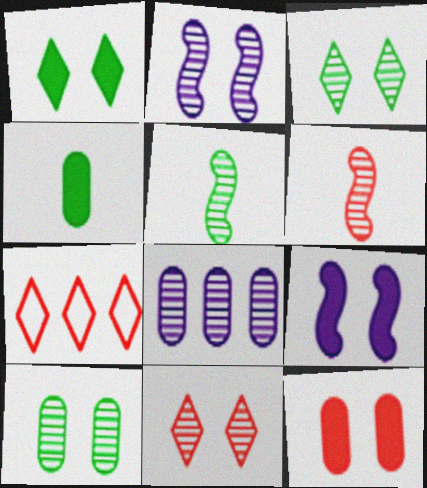[[1, 9, 12], 
[2, 4, 7], 
[2, 10, 11], 
[3, 6, 8], 
[5, 8, 11], 
[6, 7, 12]]